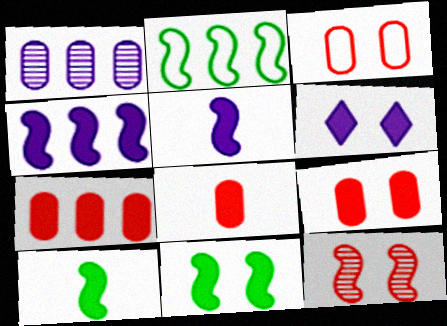[[2, 5, 12], 
[6, 7, 10], 
[6, 9, 11], 
[7, 8, 9]]